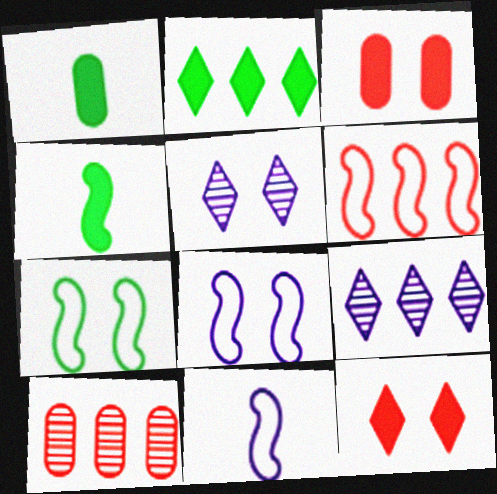[[1, 5, 6], 
[3, 5, 7], 
[6, 7, 11]]